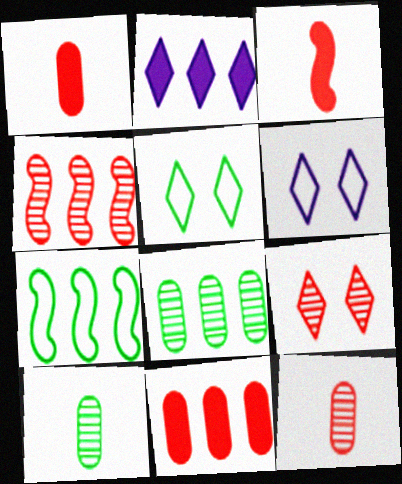[[3, 6, 8], 
[4, 9, 12]]